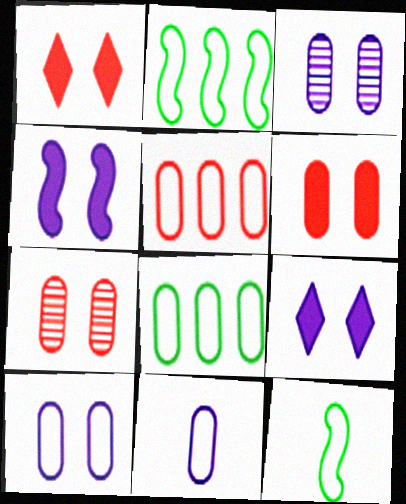[]